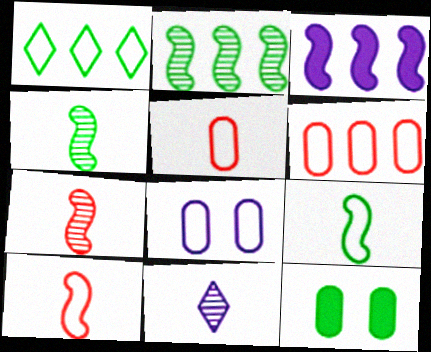[[1, 4, 12], 
[1, 8, 10], 
[3, 8, 11]]